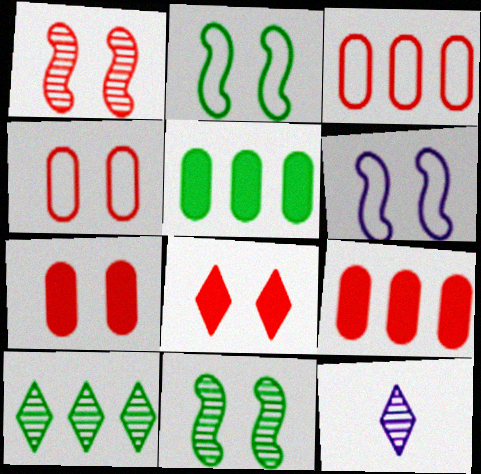[[1, 4, 8], 
[2, 9, 12]]